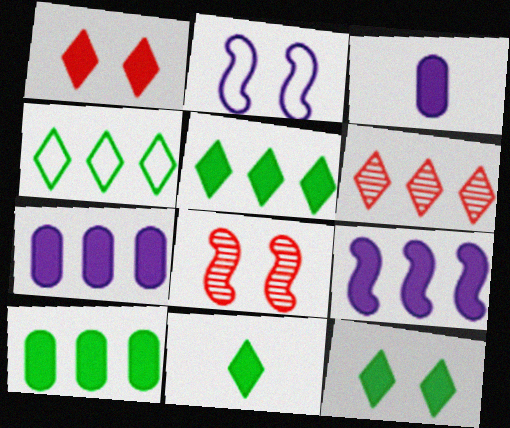[[3, 4, 8], 
[5, 11, 12]]